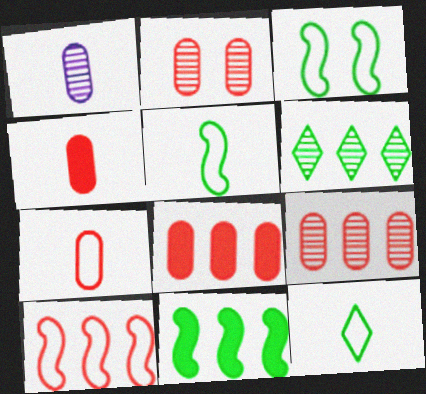[[2, 7, 8]]